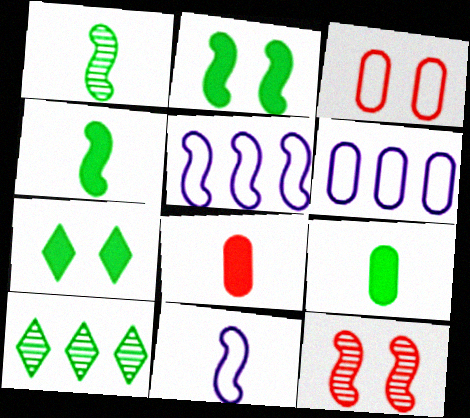[[4, 5, 12]]